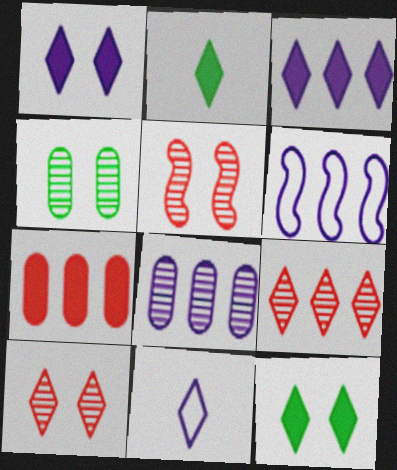[[3, 6, 8], 
[9, 11, 12]]